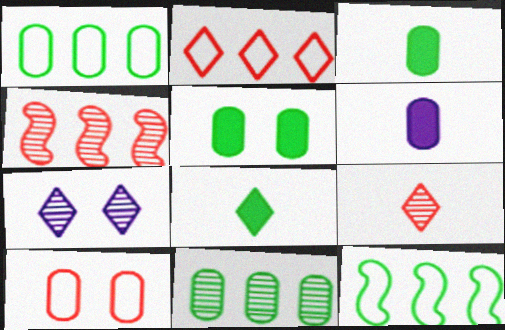[[2, 7, 8], 
[6, 10, 11]]